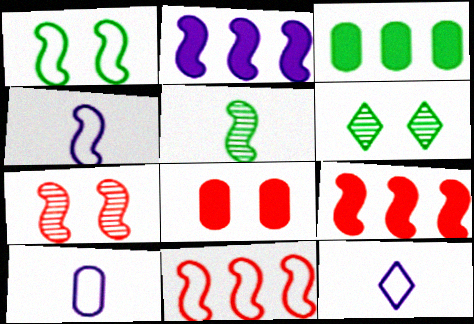[[1, 4, 11], 
[3, 7, 12], 
[4, 10, 12], 
[6, 9, 10]]